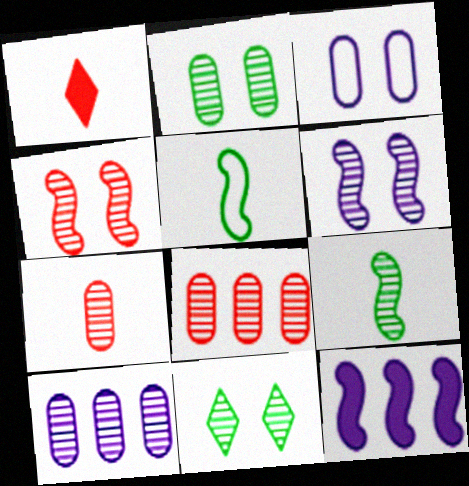[[2, 7, 10], 
[4, 5, 12]]